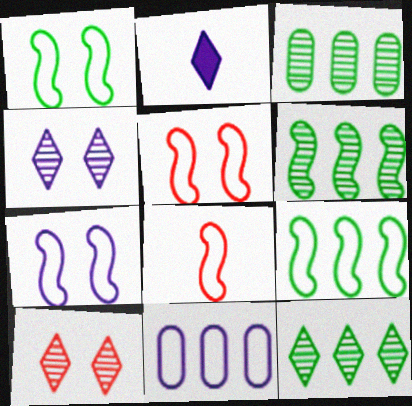[[1, 5, 7], 
[2, 3, 5], 
[3, 6, 12], 
[7, 8, 9]]